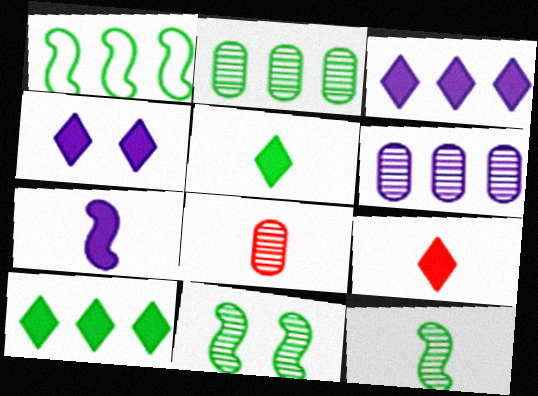[[1, 2, 10], 
[1, 4, 8], 
[4, 9, 10]]